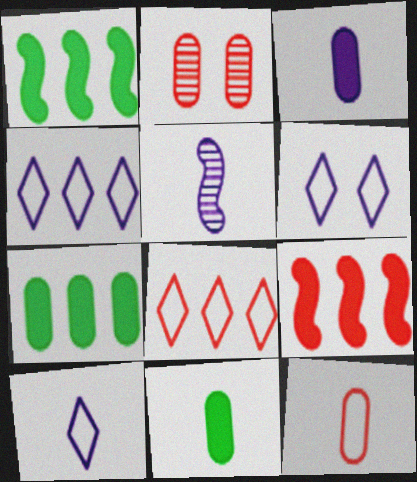[[1, 2, 10], 
[3, 5, 10], 
[4, 6, 10]]